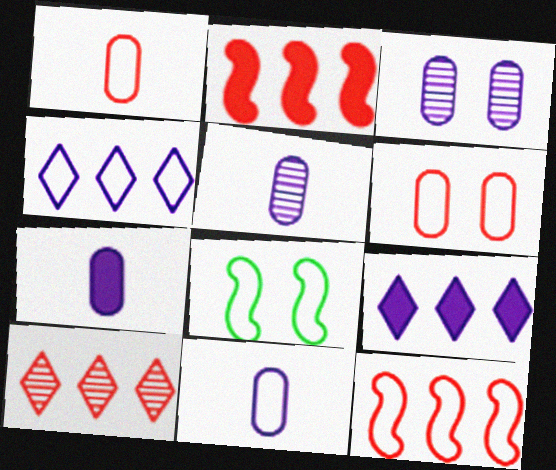[[1, 4, 8], 
[5, 7, 11], 
[7, 8, 10]]